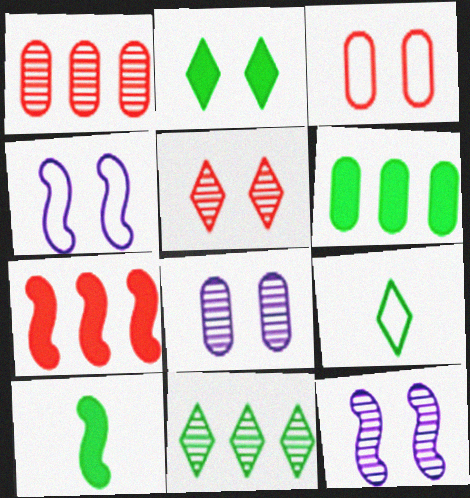[[2, 3, 12], 
[2, 6, 10], 
[2, 9, 11], 
[7, 8, 9]]